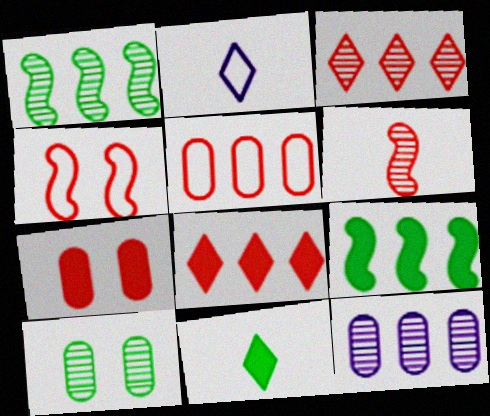[[1, 2, 7], 
[1, 3, 12], 
[4, 11, 12]]